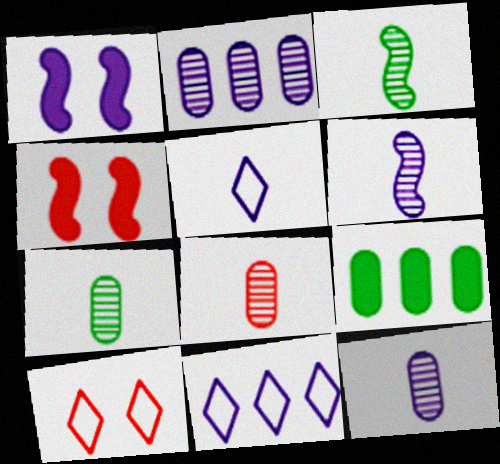[[1, 2, 5], 
[1, 11, 12], 
[4, 7, 11], 
[6, 9, 10], 
[7, 8, 12]]